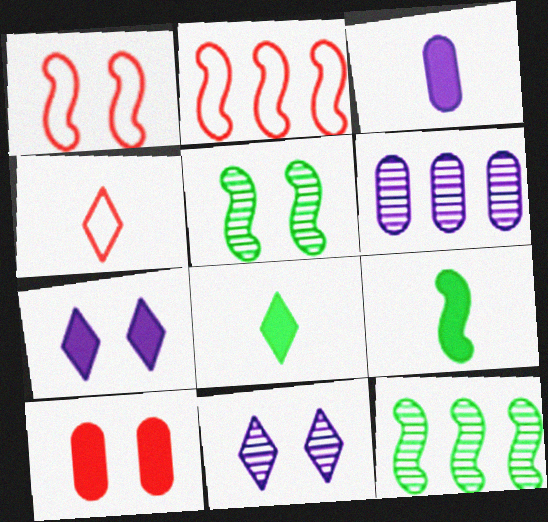[[1, 6, 8]]